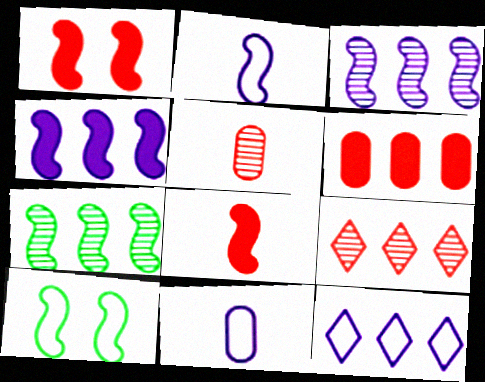[[1, 2, 7], 
[3, 8, 10], 
[6, 7, 12]]